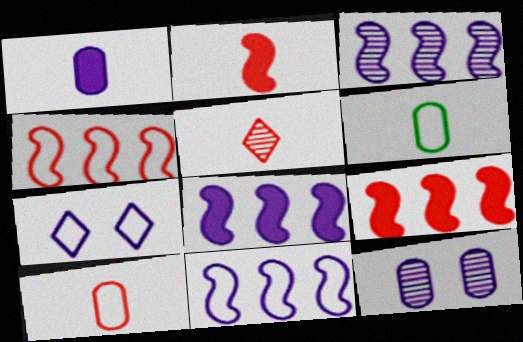[[1, 3, 7], 
[2, 5, 10], 
[3, 8, 11], 
[4, 6, 7]]